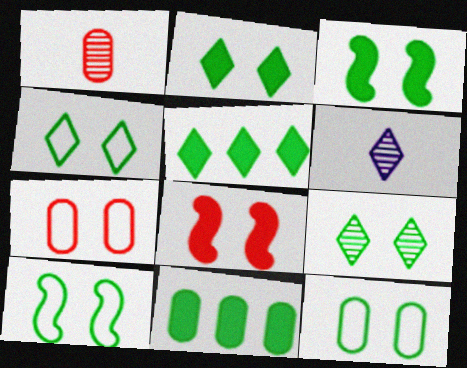[[2, 4, 9], 
[3, 9, 12], 
[4, 10, 12]]